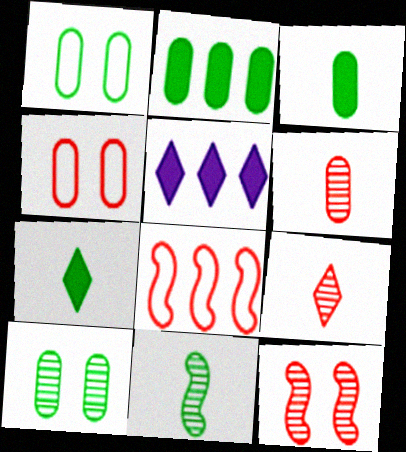[[4, 5, 11]]